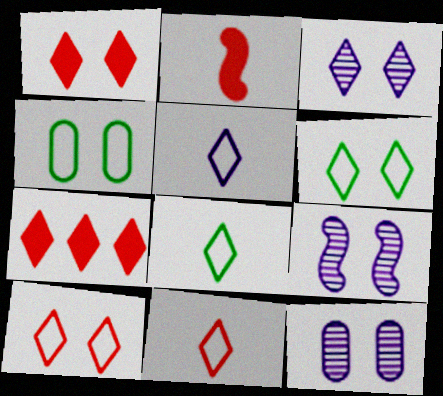[[1, 3, 6], 
[1, 4, 9], 
[3, 7, 8], 
[3, 9, 12], 
[5, 8, 11]]